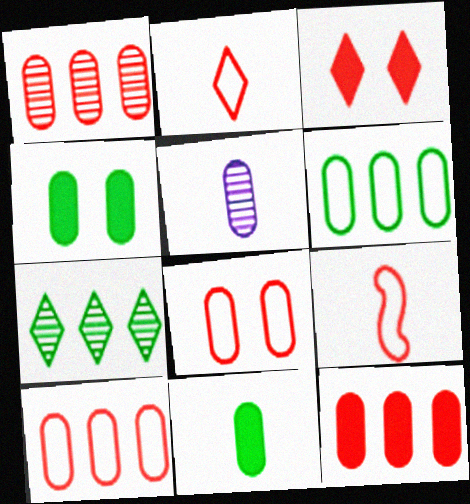[[1, 3, 9], 
[1, 10, 12], 
[4, 5, 10]]